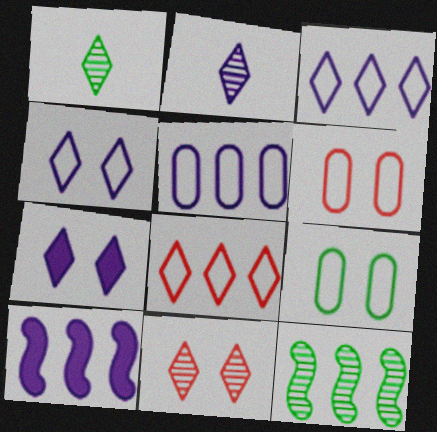[[1, 6, 10], 
[1, 7, 8], 
[2, 3, 7]]